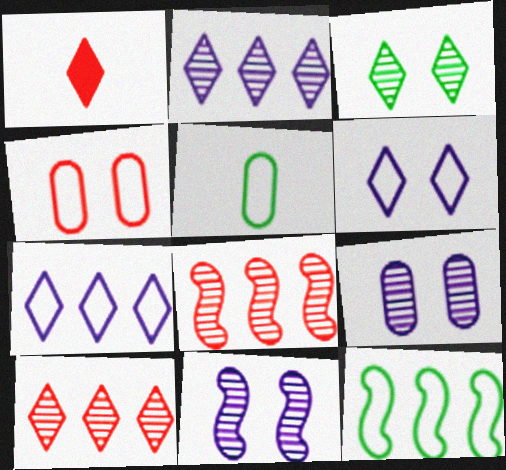[[1, 3, 7], 
[1, 4, 8], 
[1, 9, 12]]